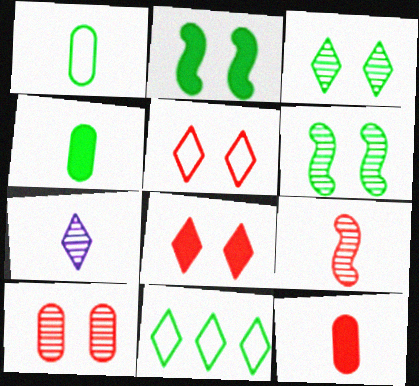[[4, 6, 11], 
[7, 8, 11]]